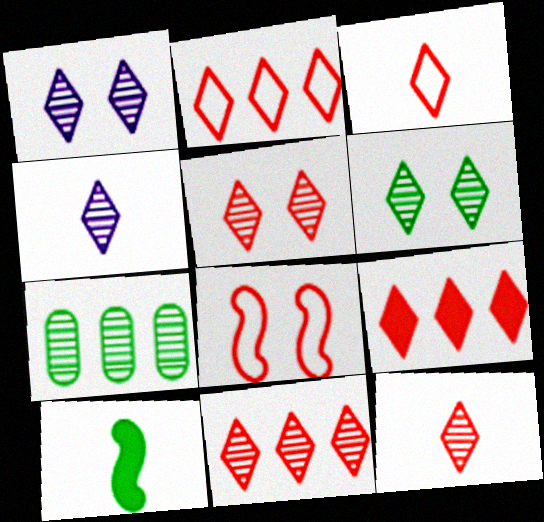[[1, 5, 6], 
[2, 9, 11], 
[3, 5, 9], 
[4, 6, 11], 
[5, 11, 12]]